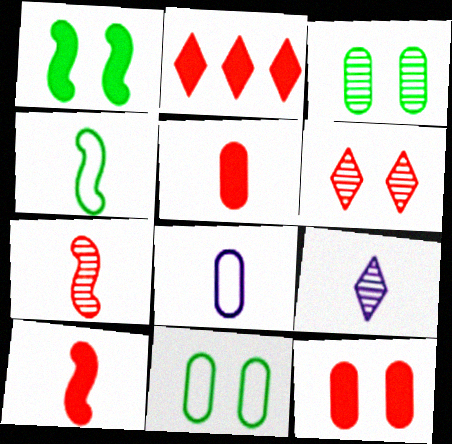[[2, 10, 12], 
[4, 5, 9]]